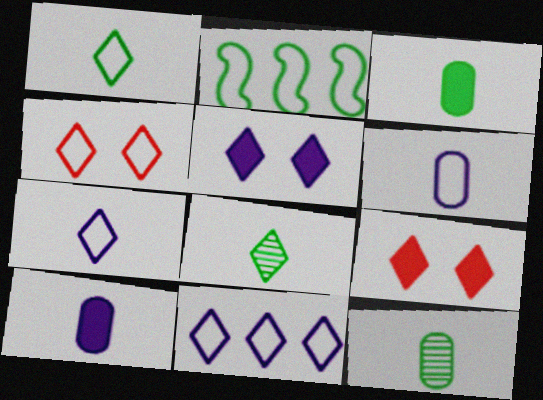[[1, 4, 11], 
[2, 4, 6], 
[8, 9, 11]]